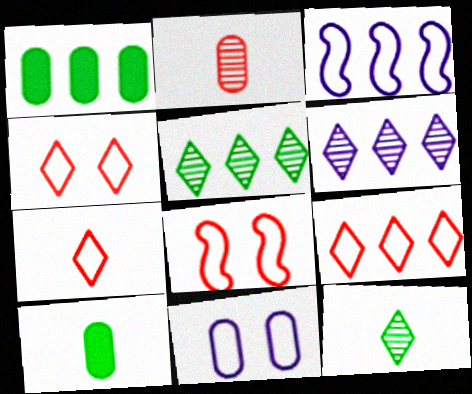[[1, 2, 11], 
[4, 7, 9], 
[6, 8, 10]]